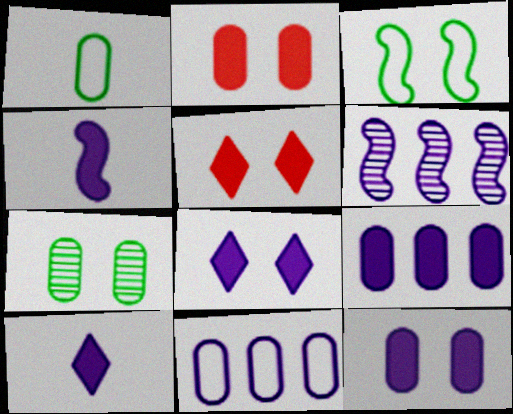[[1, 5, 6], 
[4, 8, 9]]